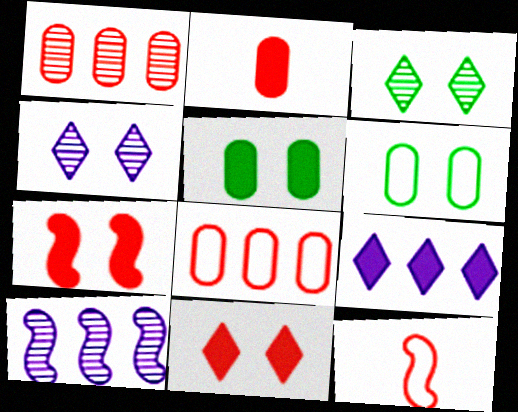[[1, 11, 12], 
[4, 6, 7]]